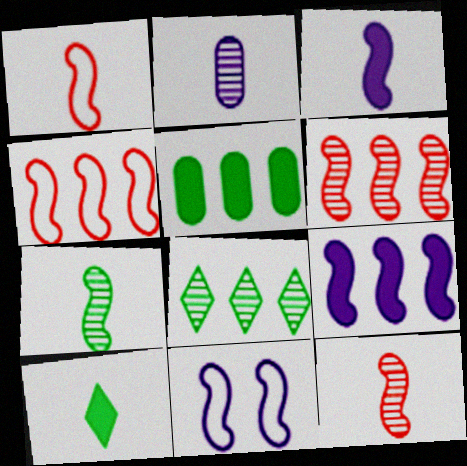[[1, 2, 10], 
[1, 3, 7]]